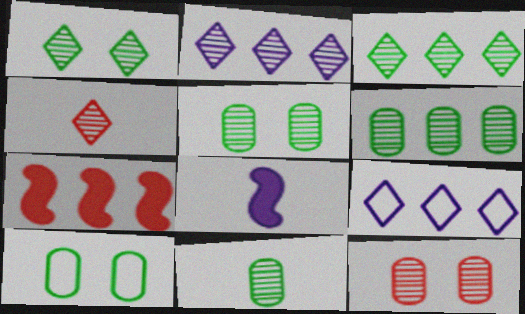[[1, 2, 4], 
[5, 6, 11], 
[6, 7, 9]]